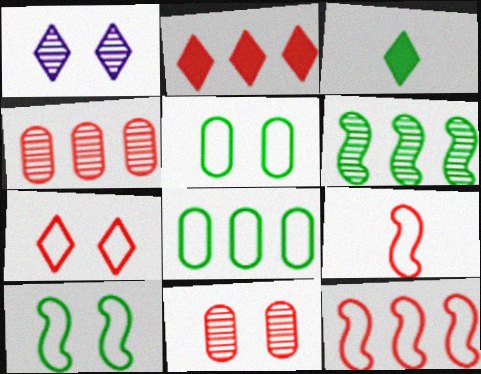[[2, 4, 12], 
[2, 9, 11], 
[3, 5, 6]]